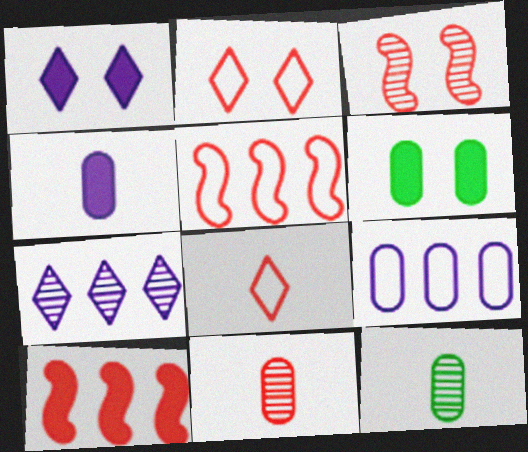[[1, 5, 12], 
[2, 10, 11], 
[3, 7, 12], 
[6, 9, 11]]